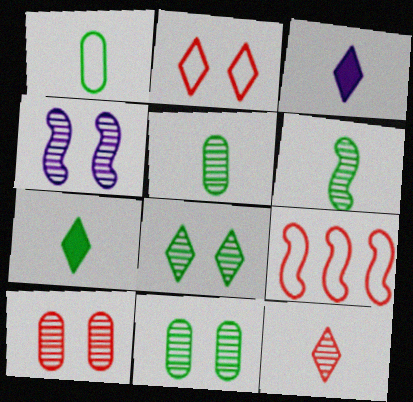[[1, 6, 7], 
[3, 9, 11], 
[4, 8, 10]]